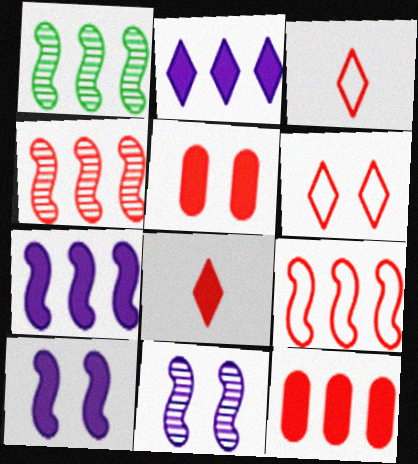[[1, 7, 9], 
[3, 4, 5]]